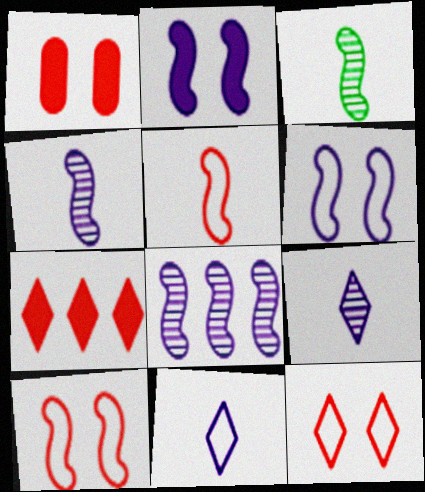[]